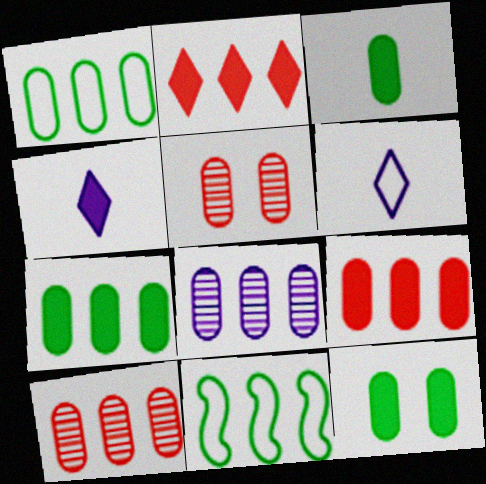[[1, 8, 9], 
[2, 8, 11], 
[3, 7, 12], 
[4, 5, 11]]